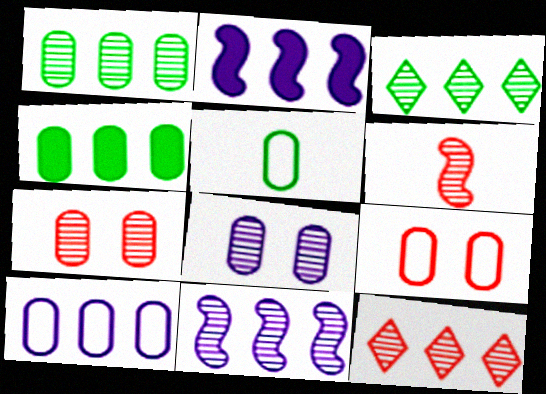[[1, 11, 12], 
[3, 6, 8], 
[5, 9, 10], 
[6, 7, 12]]